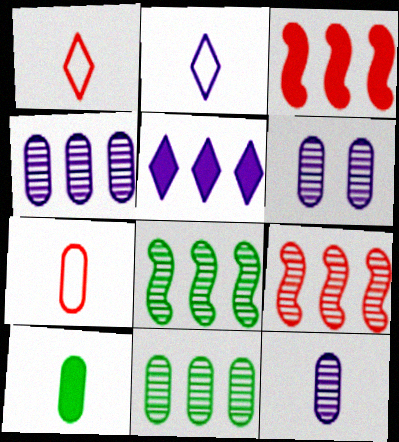[[4, 6, 12], 
[7, 10, 12]]